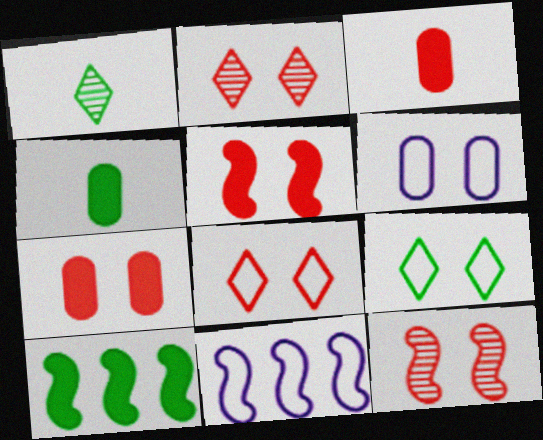[[1, 7, 11], 
[2, 4, 11], 
[7, 8, 12]]